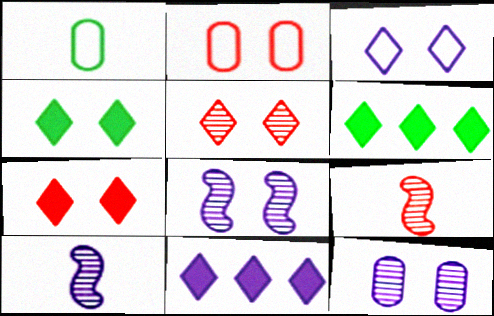[[2, 4, 8], 
[2, 6, 10], 
[3, 4, 5]]